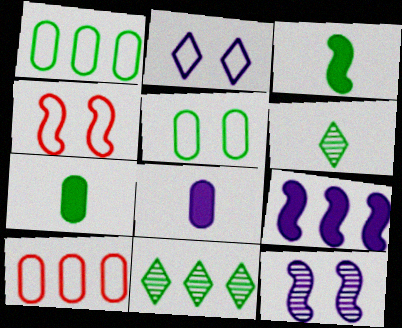[[2, 4, 5], 
[3, 5, 11], 
[4, 8, 11], 
[9, 10, 11]]